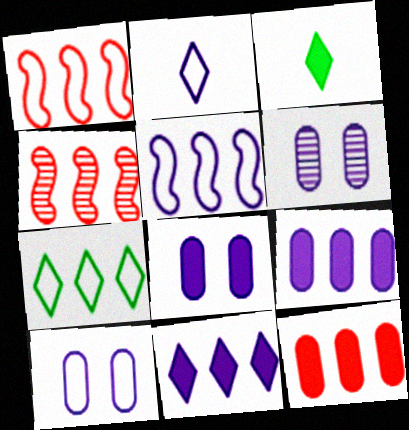[[1, 3, 6], 
[2, 5, 10], 
[3, 4, 10], 
[4, 7, 9], 
[6, 8, 10]]